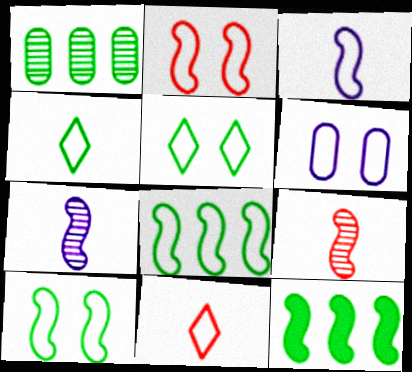[[2, 3, 8], 
[2, 5, 6], 
[2, 7, 12], 
[6, 8, 11]]